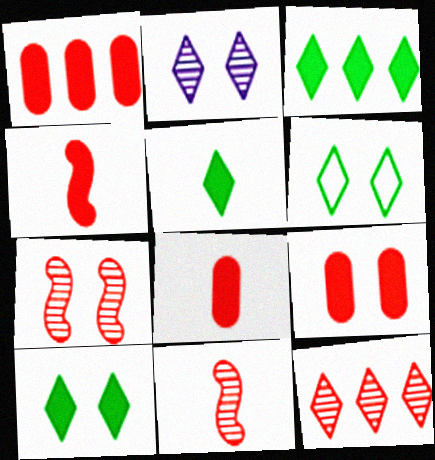[[1, 8, 9], 
[3, 5, 10]]